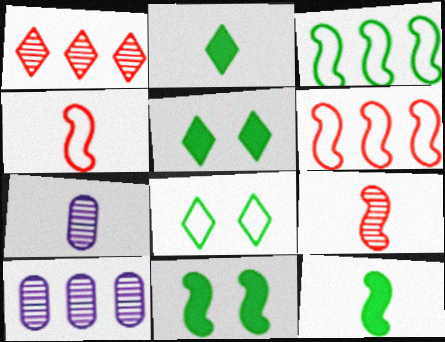[[2, 4, 7], 
[4, 5, 10], 
[5, 6, 7]]